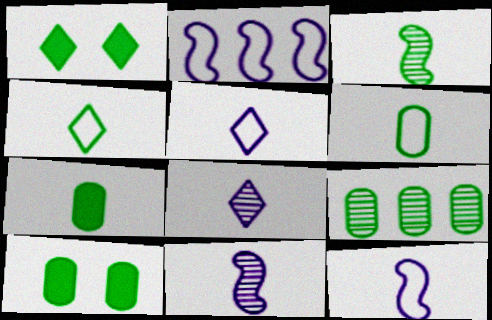[[3, 4, 7], 
[6, 9, 10]]